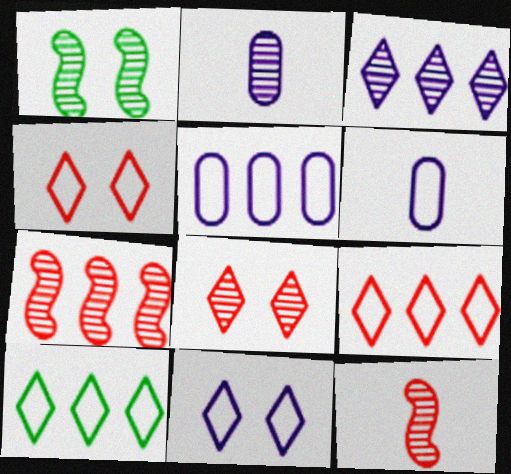[]